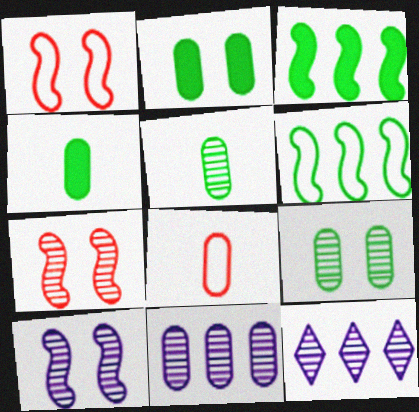[[1, 4, 12], 
[2, 8, 11], 
[5, 7, 12]]